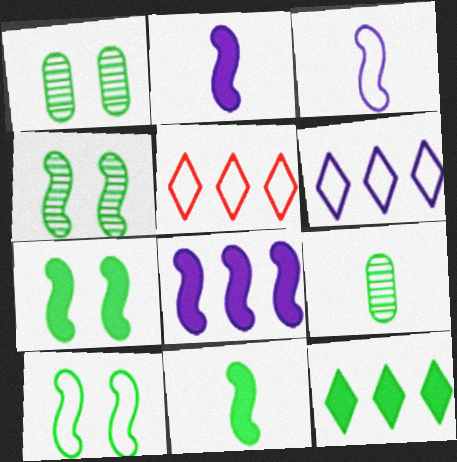[[1, 2, 5], 
[4, 7, 10], 
[9, 10, 12]]